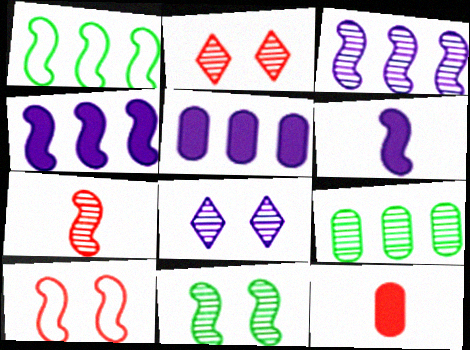[[1, 8, 12], 
[3, 7, 11], 
[7, 8, 9]]